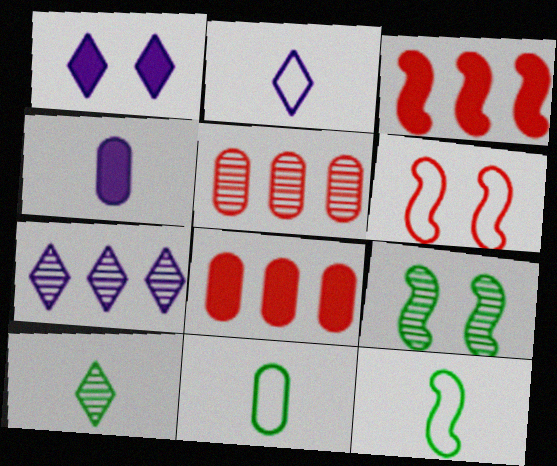[[1, 2, 7], 
[1, 5, 12], 
[2, 8, 9]]